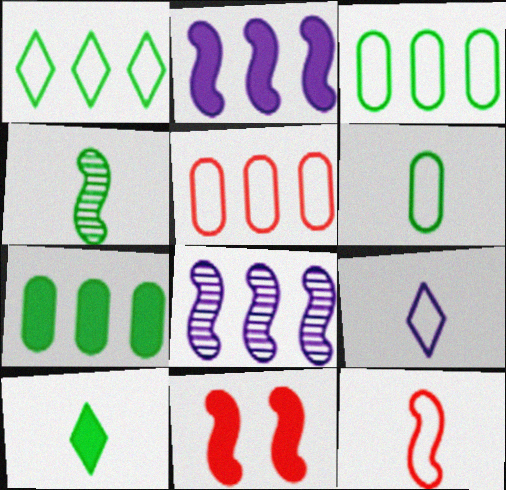[[4, 6, 10], 
[6, 9, 12]]